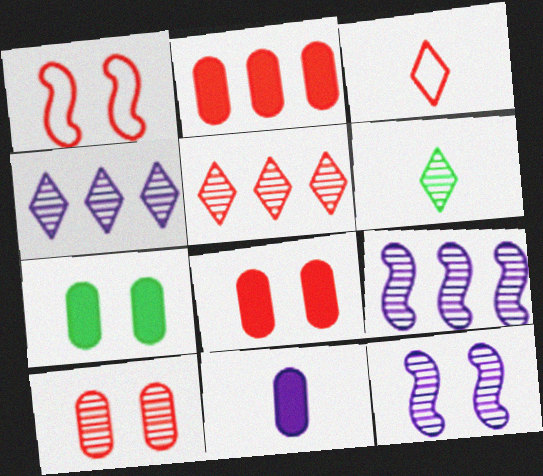[[2, 7, 11], 
[3, 7, 9], 
[6, 9, 10]]